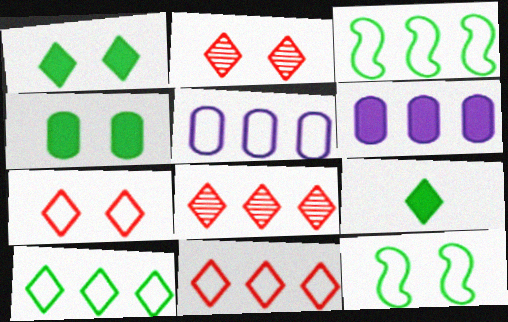[[3, 5, 11], 
[3, 6, 8]]